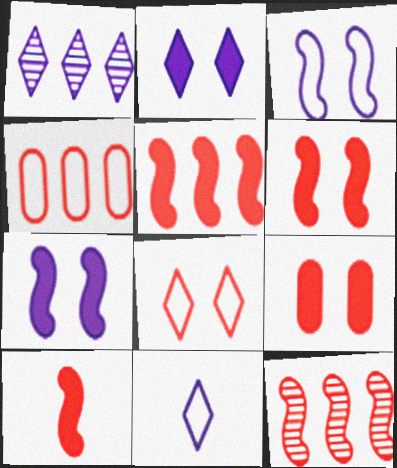[[1, 2, 11], 
[5, 6, 10]]